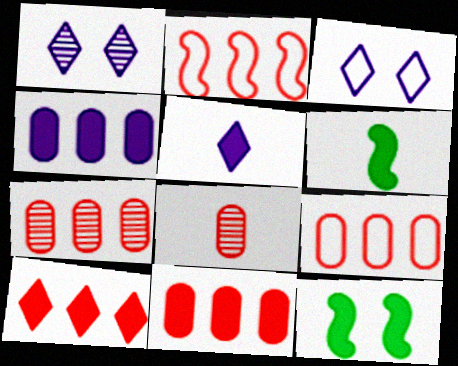[[1, 6, 9], 
[2, 7, 10], 
[3, 6, 7], 
[5, 11, 12], 
[7, 9, 11]]